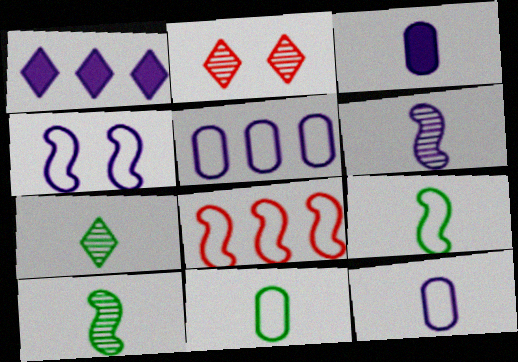[[4, 8, 9]]